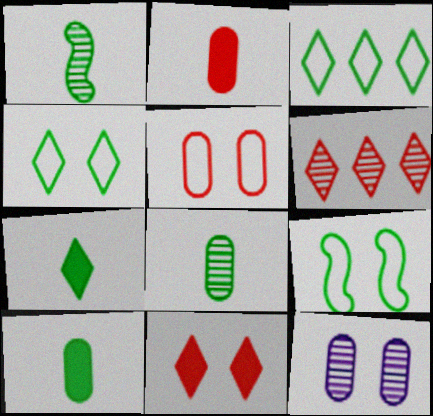[[1, 6, 12], 
[9, 11, 12]]